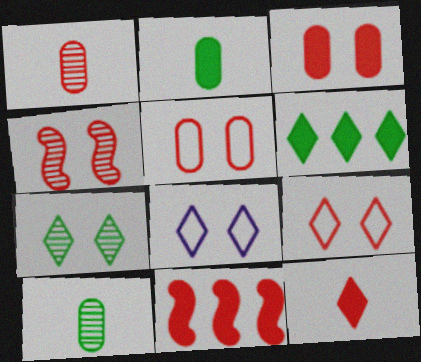[[1, 9, 11], 
[3, 4, 9], 
[3, 11, 12], 
[8, 10, 11]]